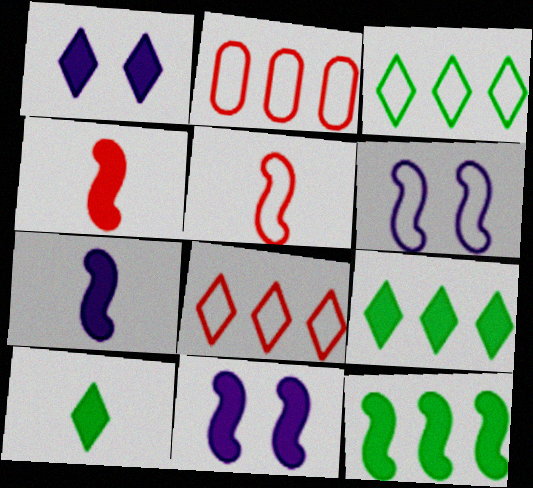[[4, 11, 12]]